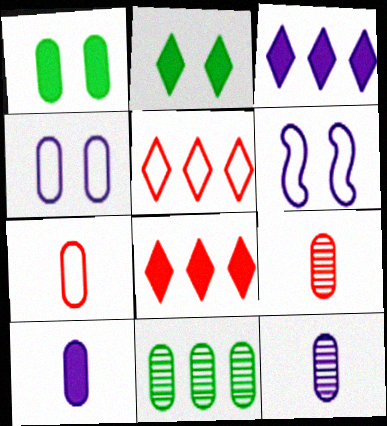[[3, 6, 12]]